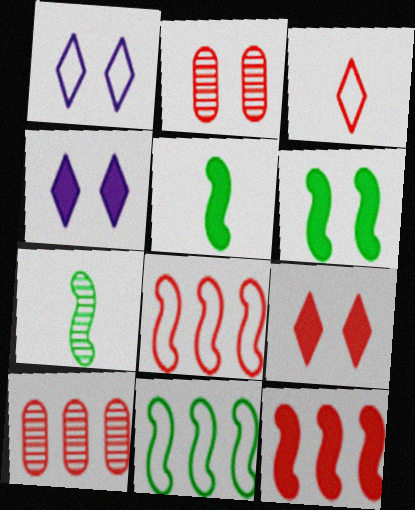[[1, 2, 6], 
[1, 5, 10], 
[2, 3, 12], 
[6, 7, 11]]